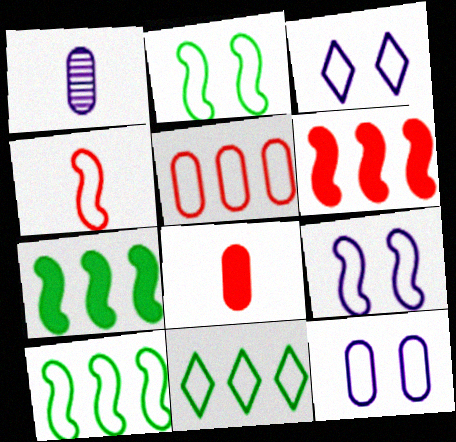[[3, 9, 12], 
[4, 9, 10], 
[4, 11, 12]]